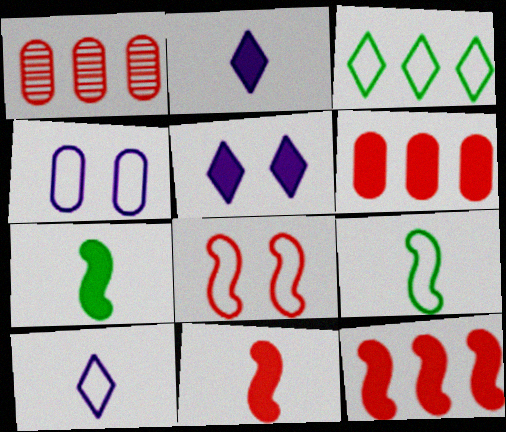[[1, 5, 9], 
[5, 6, 7]]